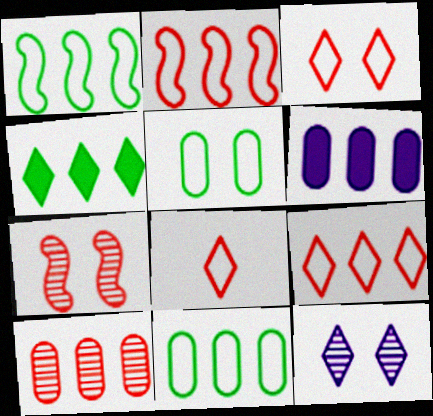[[3, 8, 9], 
[4, 8, 12], 
[6, 10, 11]]